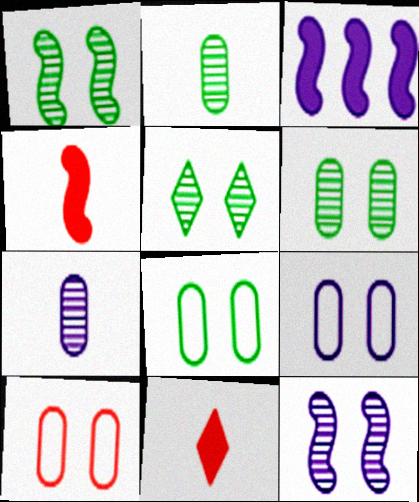[[1, 5, 6], 
[8, 9, 10]]